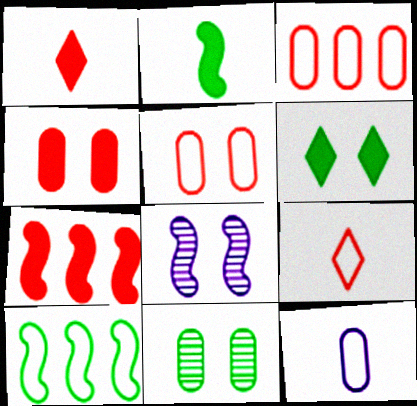[[1, 4, 7], 
[5, 6, 8]]